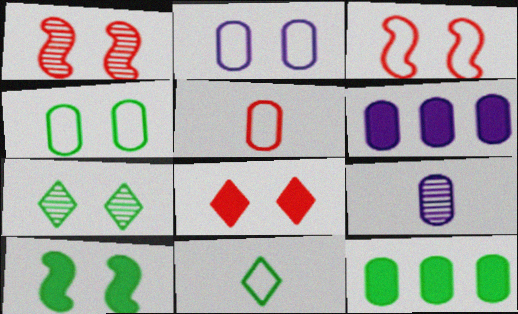[[1, 6, 11], 
[2, 6, 9], 
[4, 7, 10]]